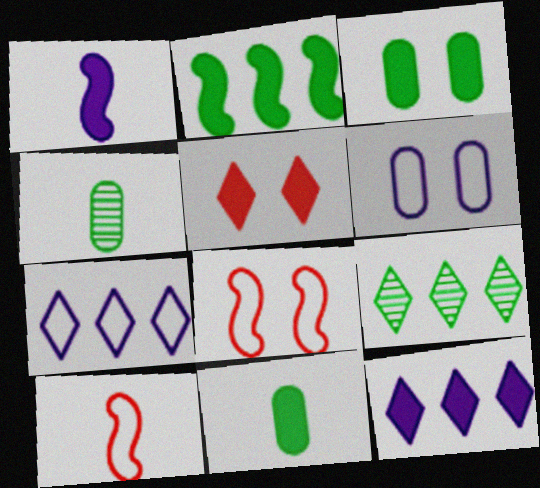[[4, 8, 12]]